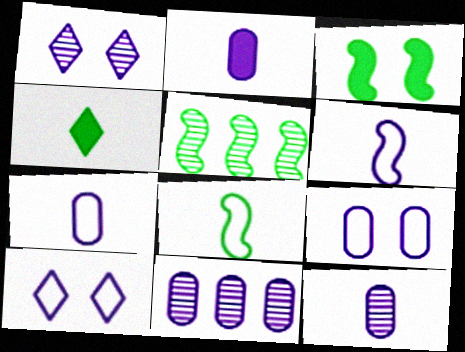[[2, 7, 12], 
[2, 9, 11], 
[3, 5, 8]]